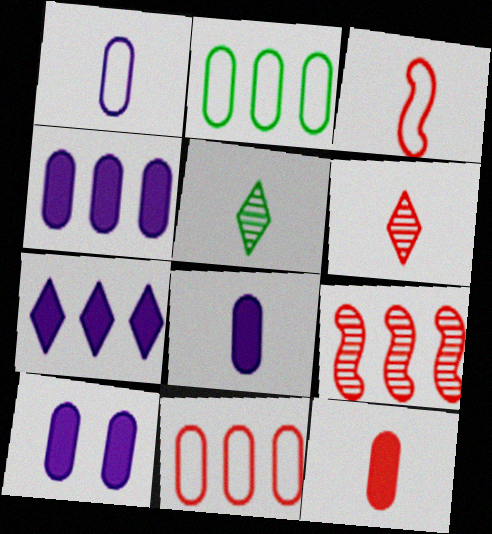[[2, 7, 9], 
[3, 5, 8], 
[3, 6, 12], 
[4, 8, 10]]